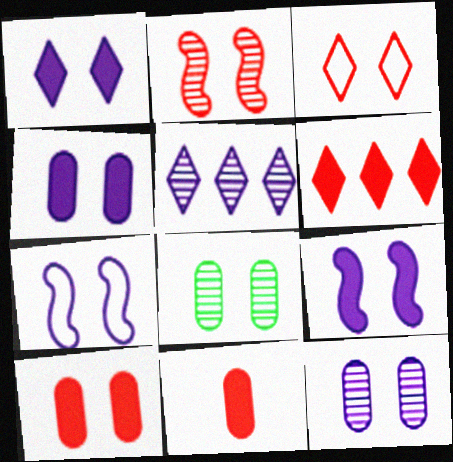[[1, 4, 9], 
[1, 7, 12], 
[2, 3, 10], 
[3, 8, 9]]